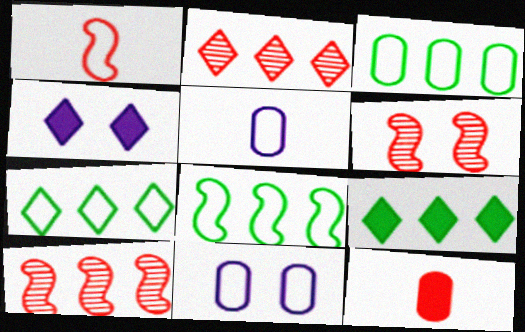[[1, 7, 11], 
[3, 7, 8], 
[5, 6, 9]]